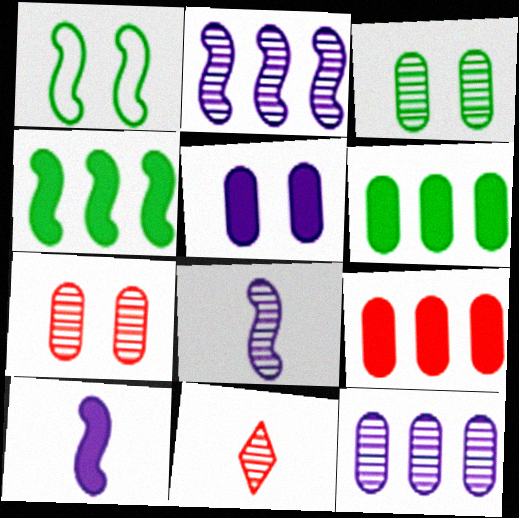[[2, 3, 11]]